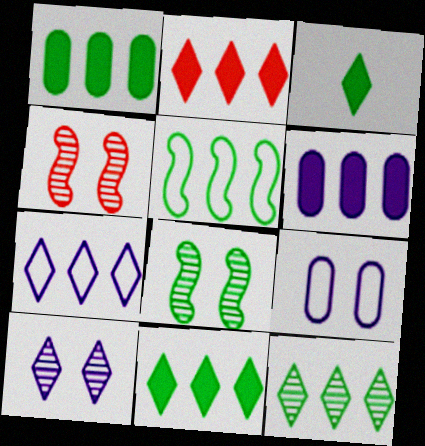[[1, 5, 12], 
[2, 7, 12]]